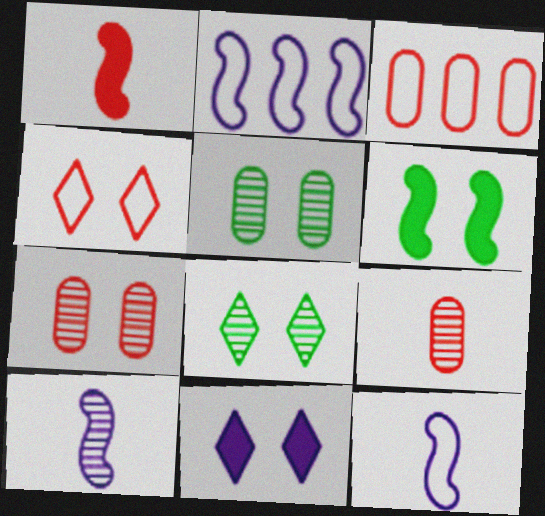[[4, 8, 11]]